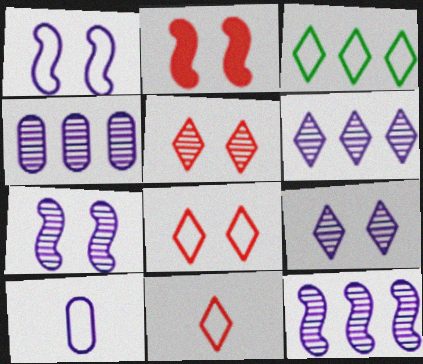[[4, 6, 12]]